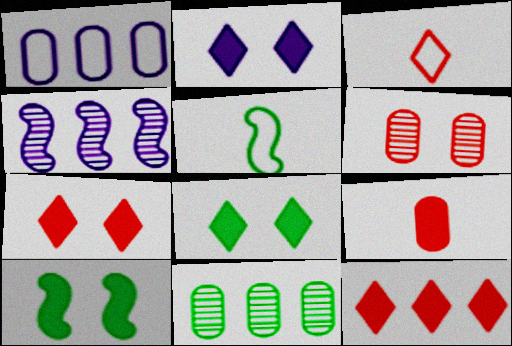[[2, 7, 8], 
[5, 8, 11]]